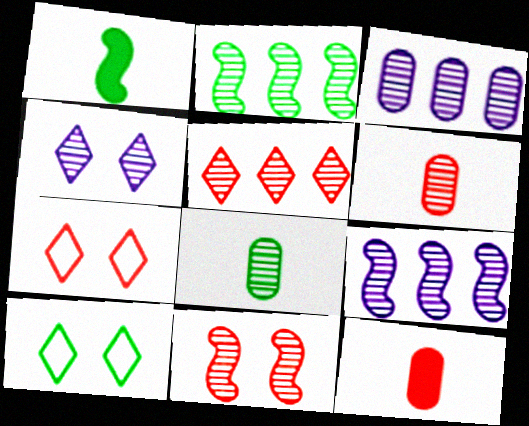[[1, 3, 7], 
[2, 3, 5], 
[2, 4, 6], 
[5, 6, 11], 
[9, 10, 12]]